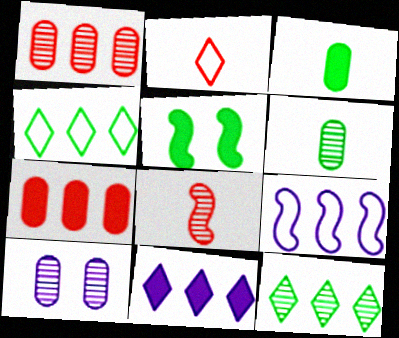[[1, 6, 10], 
[4, 5, 6], 
[5, 8, 9], 
[7, 9, 12], 
[8, 10, 12]]